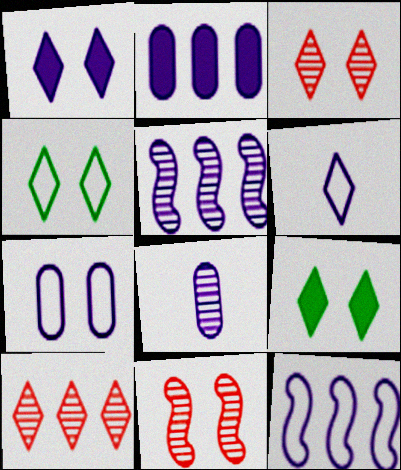[[1, 3, 4], 
[1, 8, 12], 
[2, 7, 8], 
[6, 7, 12], 
[6, 9, 10], 
[7, 9, 11]]